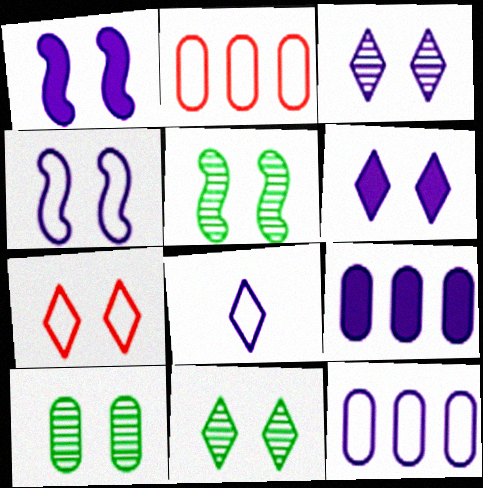[[1, 7, 10], 
[4, 8, 12], 
[5, 10, 11], 
[6, 7, 11]]